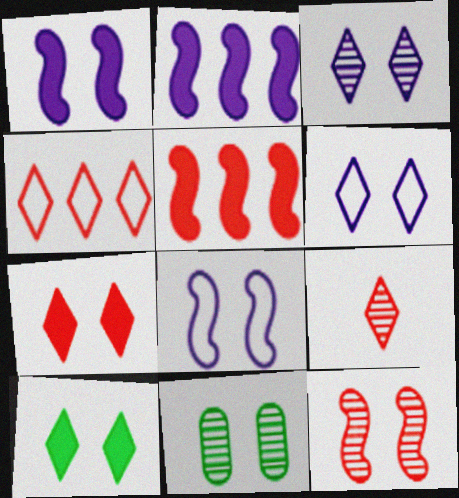[[3, 11, 12], 
[4, 7, 9], 
[7, 8, 11]]